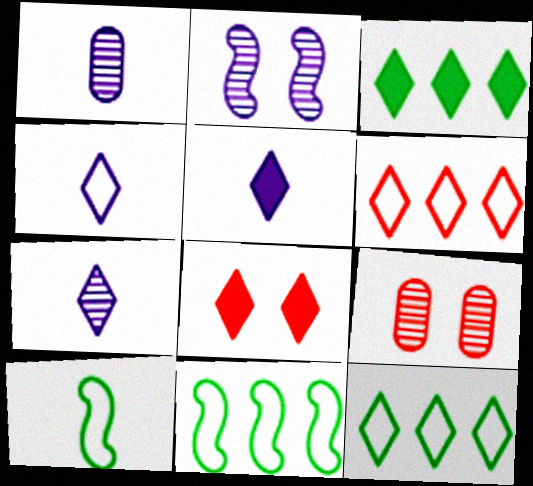[[1, 8, 11], 
[3, 5, 8], 
[4, 5, 7], 
[5, 9, 11], 
[7, 8, 12]]